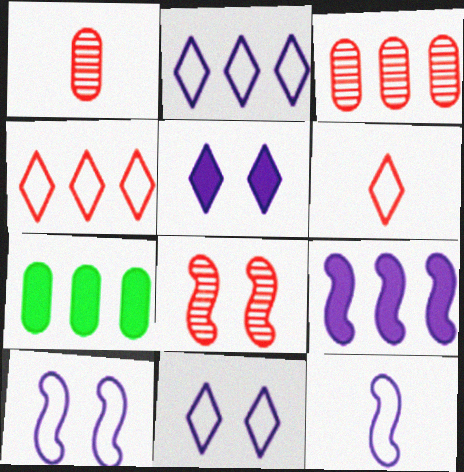[]